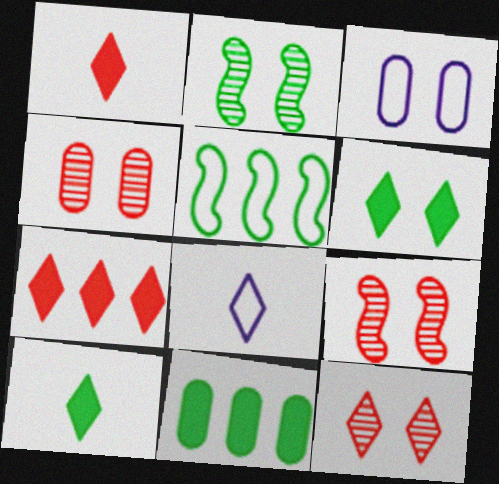[[3, 6, 9], 
[4, 9, 12], 
[8, 9, 11]]